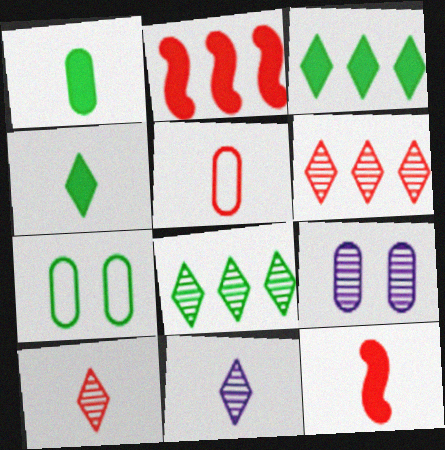[[2, 7, 11], 
[5, 10, 12]]